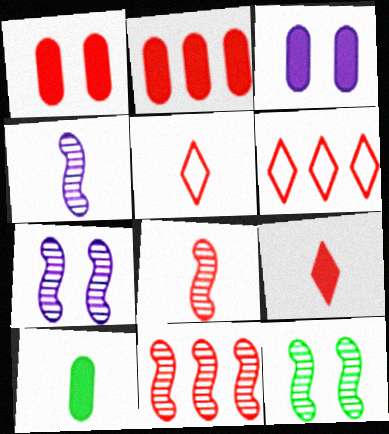[[1, 5, 11], 
[1, 6, 8], 
[2, 3, 10], 
[2, 6, 11], 
[4, 5, 10], 
[4, 11, 12], 
[6, 7, 10]]